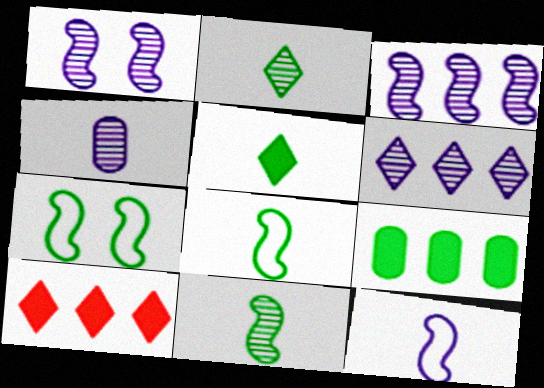[[1, 4, 6], 
[2, 7, 9], 
[4, 7, 10]]